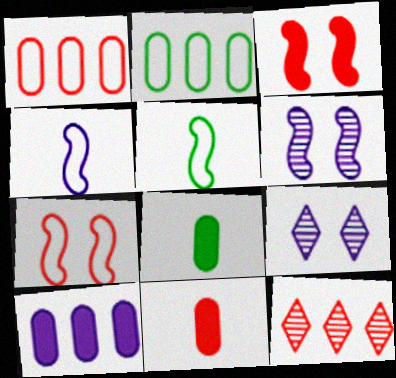[[4, 9, 10], 
[7, 11, 12]]